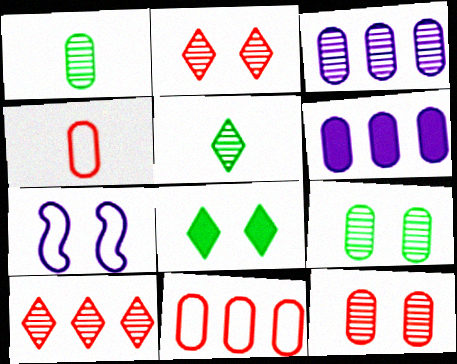[[1, 3, 12], 
[4, 6, 9], 
[7, 8, 12]]